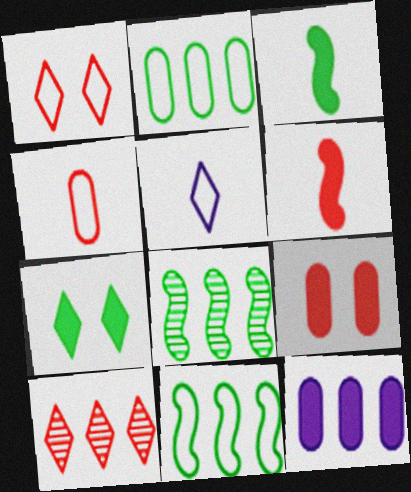[[5, 7, 10], 
[5, 8, 9], 
[6, 7, 12], 
[10, 11, 12]]